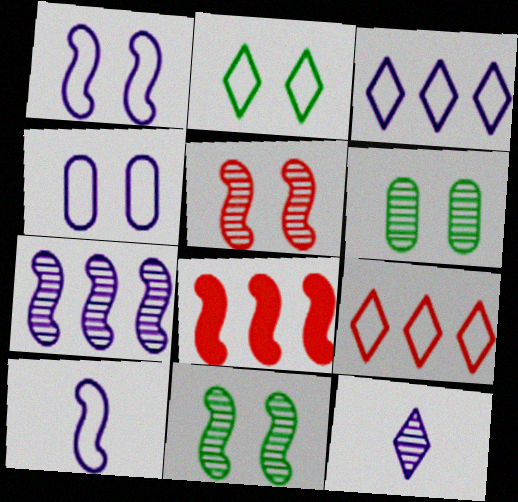[[3, 4, 10], 
[8, 10, 11]]